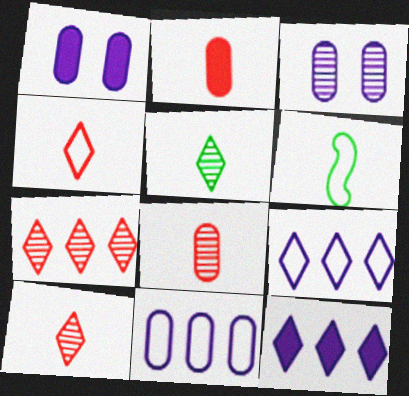[[1, 6, 7]]